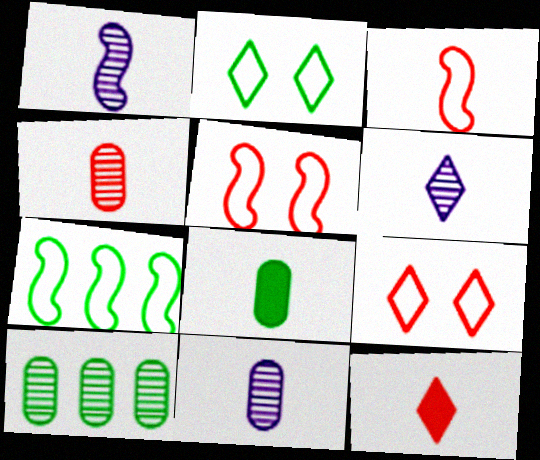[[1, 6, 11], 
[3, 4, 12], 
[3, 6, 8]]